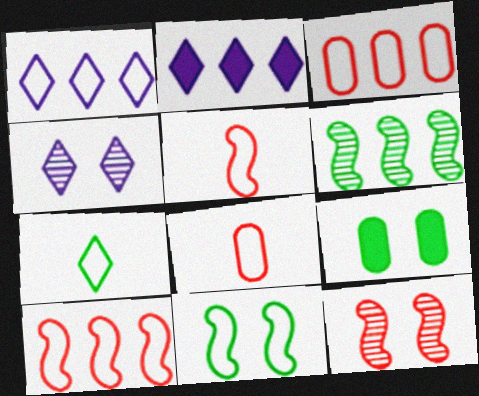[[1, 8, 11], 
[2, 3, 6], 
[6, 7, 9]]